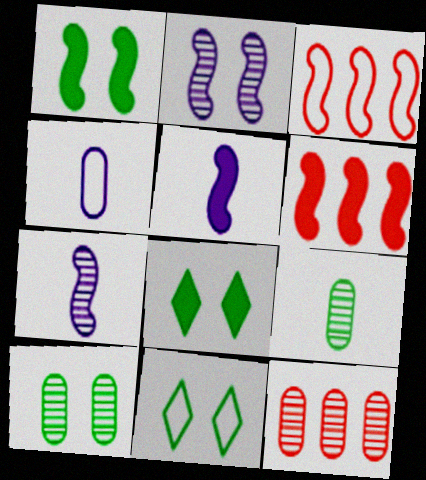[[1, 3, 7], 
[1, 5, 6], 
[1, 10, 11], 
[3, 4, 11], 
[5, 11, 12]]